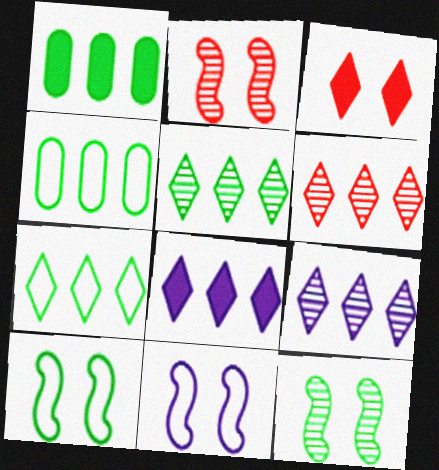[[5, 6, 9], 
[6, 7, 8]]